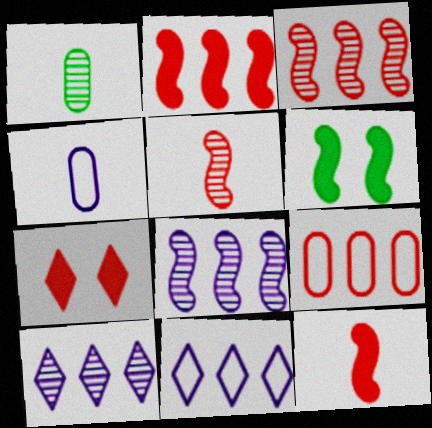[[5, 7, 9]]